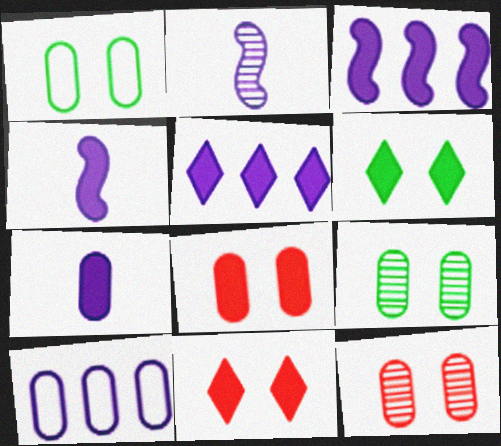[]